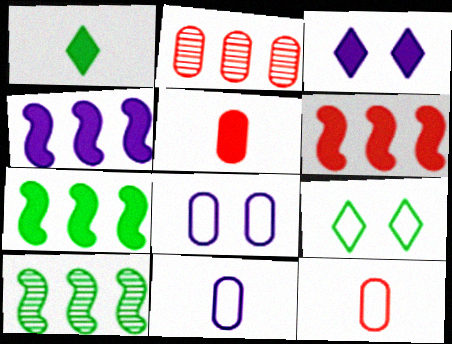[[3, 5, 7], 
[3, 10, 12], 
[4, 6, 7]]